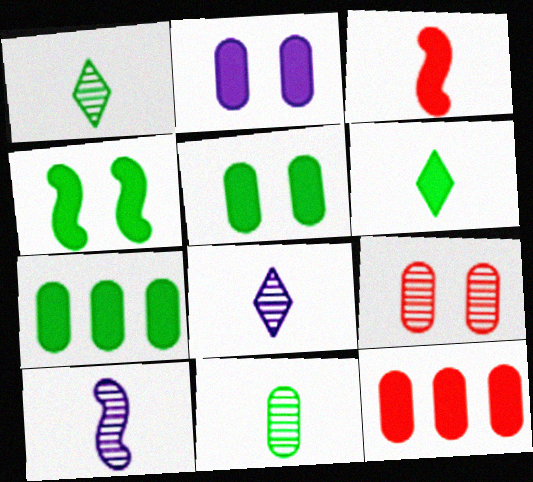[[4, 6, 7]]